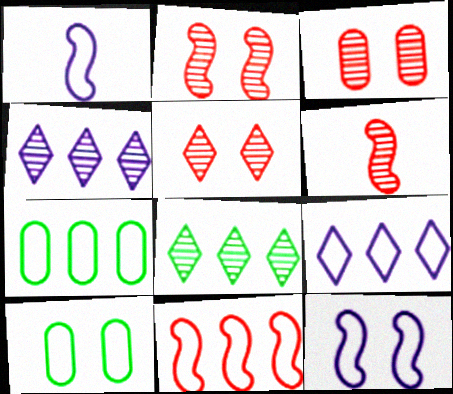[[2, 3, 5], 
[7, 9, 11]]